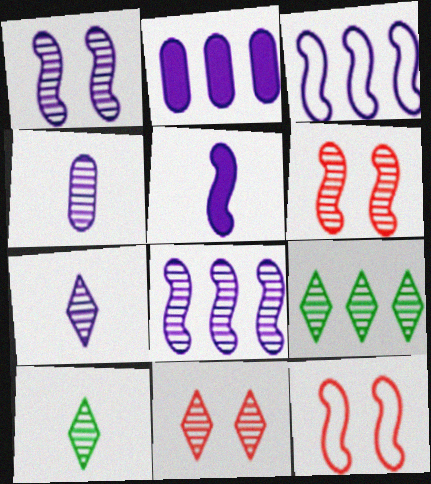[[1, 3, 5], 
[2, 10, 12], 
[4, 6, 9], 
[7, 9, 11]]